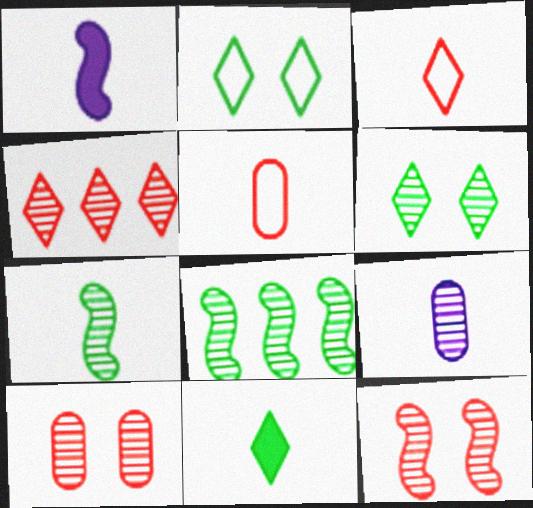[]